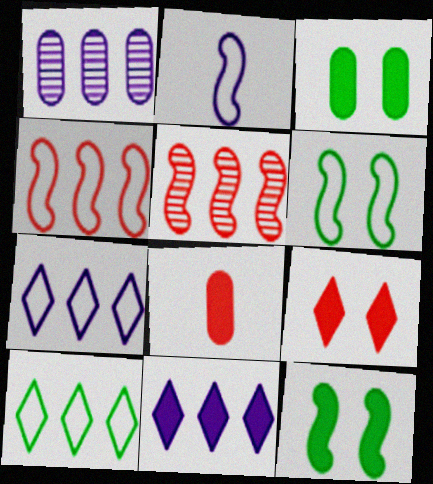[[2, 4, 6], 
[2, 5, 12], 
[8, 11, 12]]